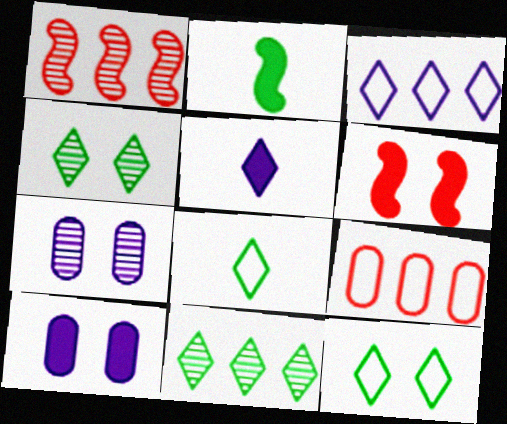[[1, 8, 10], 
[6, 7, 12]]